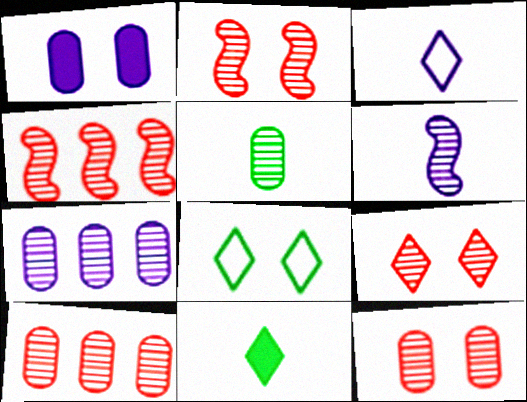[[1, 2, 8], 
[2, 9, 12], 
[5, 7, 12]]